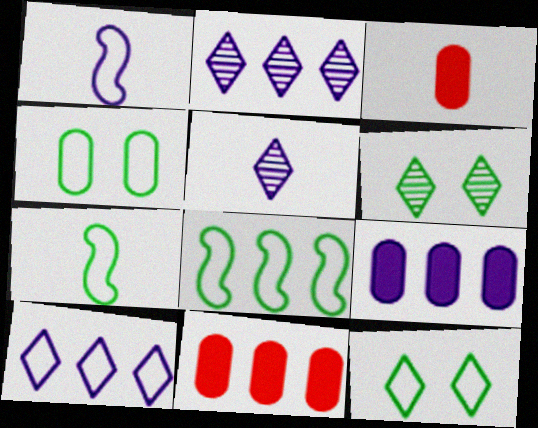[[1, 6, 11], 
[2, 8, 11], 
[3, 5, 7]]